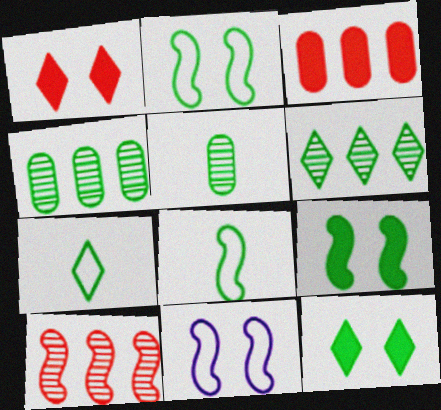[[4, 7, 9], 
[4, 8, 12], 
[6, 7, 12]]